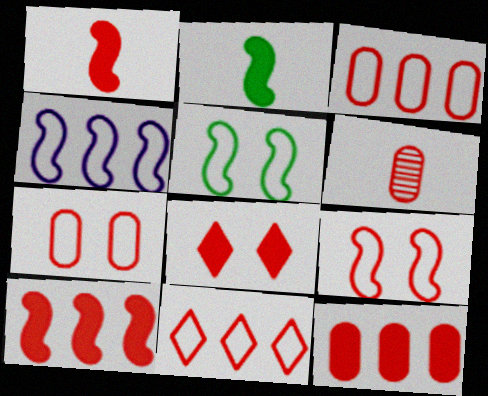[[1, 8, 12], 
[6, 7, 12]]